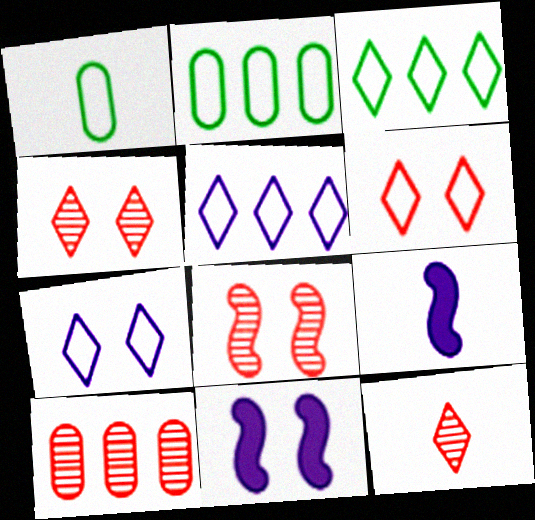[[1, 9, 12], 
[2, 4, 9], 
[2, 11, 12], 
[8, 10, 12]]